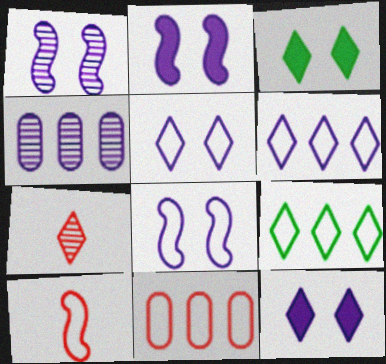[[1, 2, 8], 
[3, 4, 10], 
[3, 6, 7], 
[7, 9, 12]]